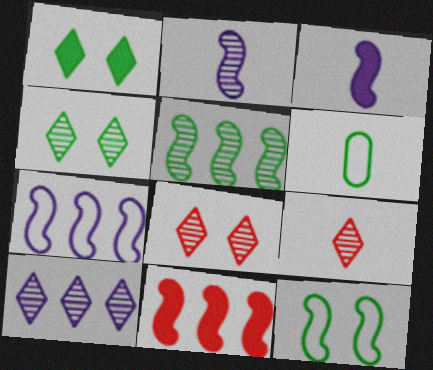[[1, 5, 6], 
[2, 11, 12], 
[3, 6, 9], 
[4, 9, 10], 
[5, 7, 11]]